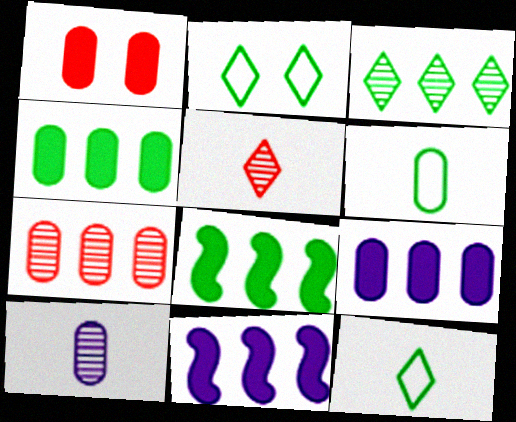[]